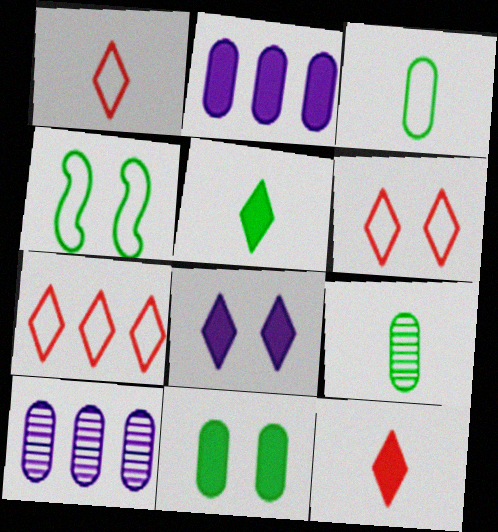[[1, 6, 7], 
[4, 10, 12]]